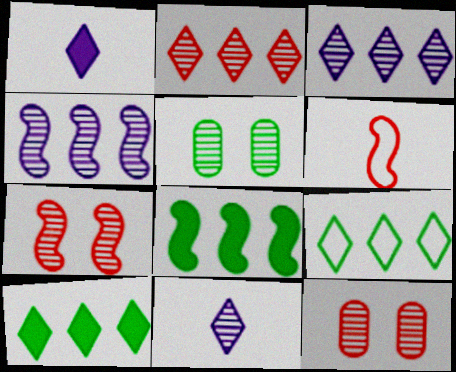[]